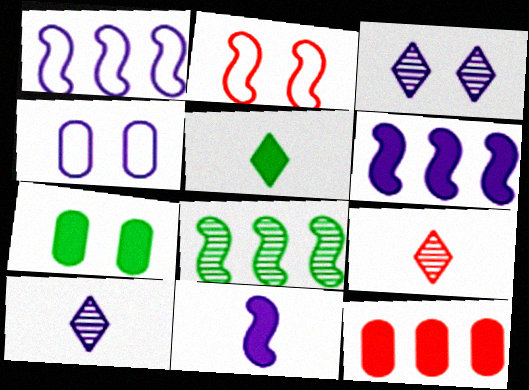[[1, 7, 9], 
[2, 3, 7], 
[2, 8, 11], 
[2, 9, 12], 
[4, 6, 10]]